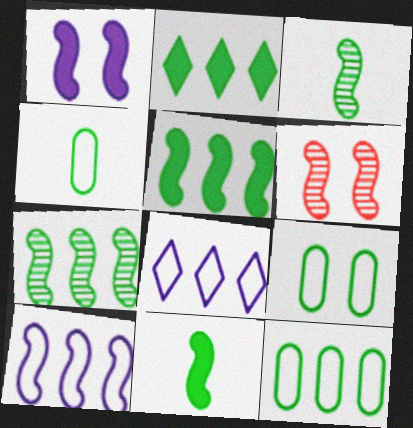[[2, 3, 9], 
[2, 7, 12], 
[4, 9, 12], 
[6, 10, 11]]